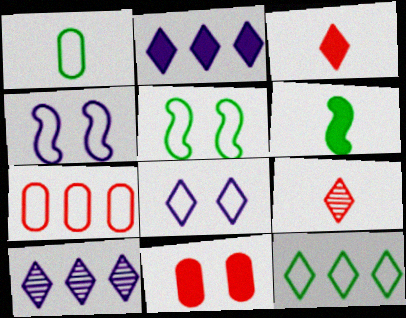[[1, 5, 12], 
[2, 6, 11]]